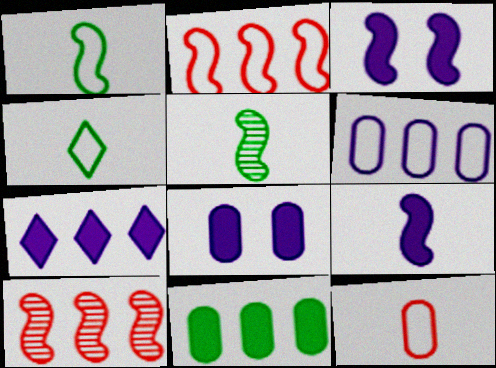[[1, 3, 10], 
[2, 3, 5], 
[4, 8, 10], 
[7, 8, 9]]